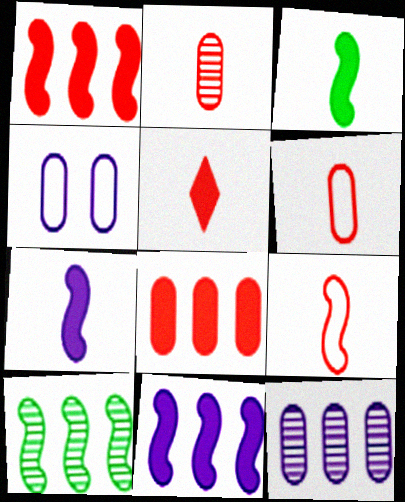[[2, 5, 9], 
[4, 5, 10]]